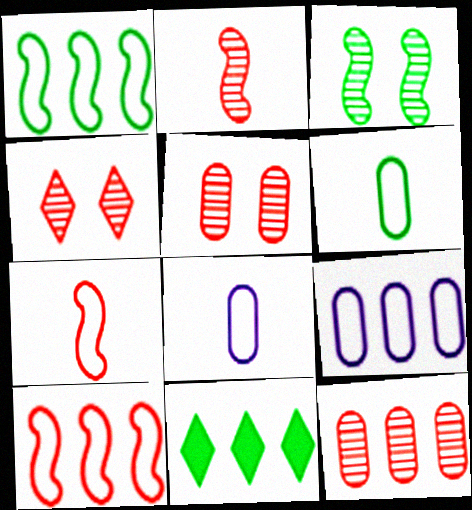[[2, 4, 12], 
[3, 6, 11]]